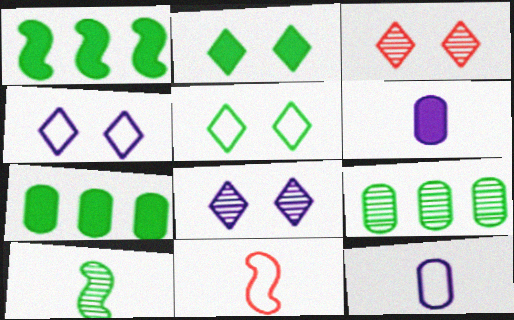[[1, 3, 12], 
[2, 3, 4], 
[5, 7, 10], 
[7, 8, 11]]